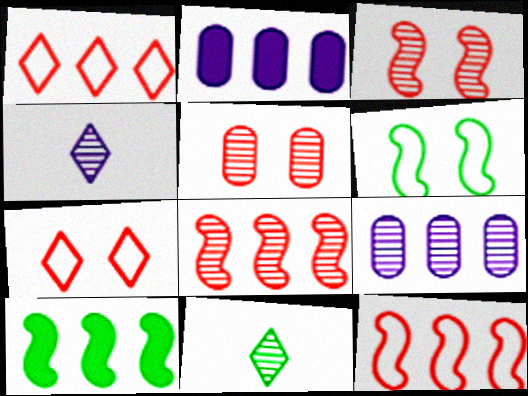[[1, 9, 10], 
[3, 9, 11]]